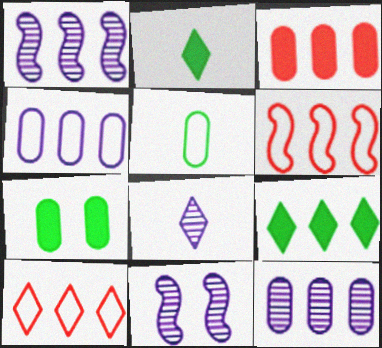[[6, 7, 8], 
[6, 9, 12], 
[8, 11, 12]]